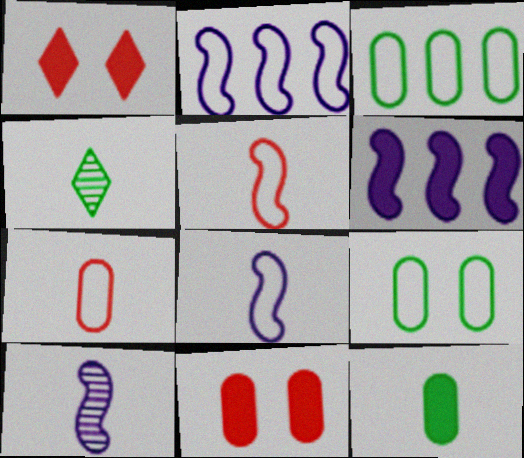[[1, 3, 10], 
[1, 6, 12], 
[2, 4, 11]]